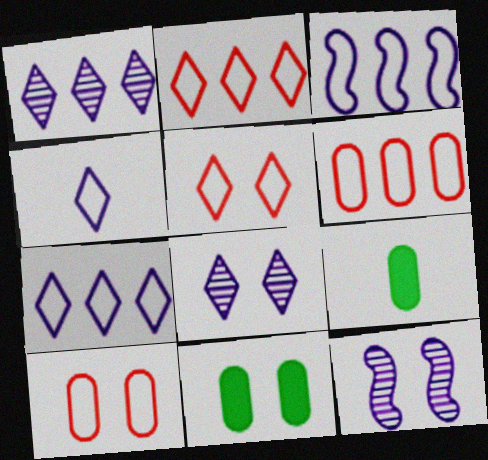[[2, 9, 12], 
[5, 11, 12]]